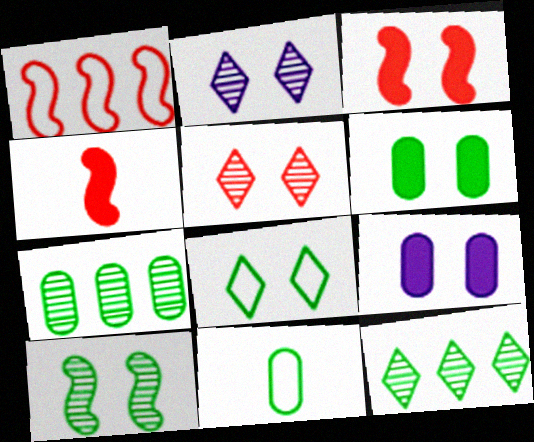[[6, 7, 11], 
[6, 8, 10]]